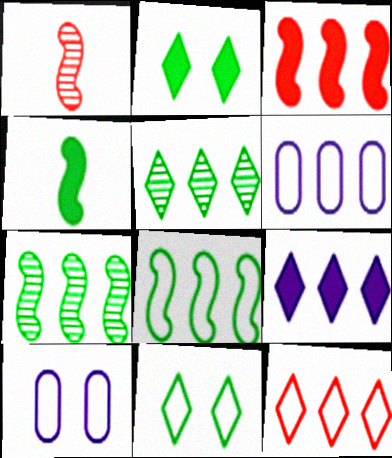[[1, 2, 6], 
[3, 5, 6], 
[5, 9, 12], 
[6, 8, 12]]